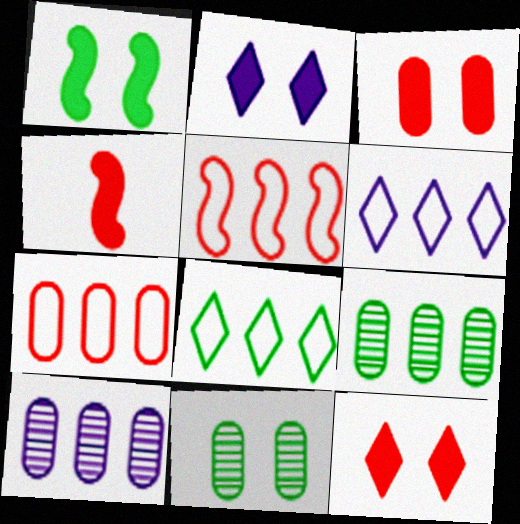[[1, 2, 3], 
[4, 6, 11]]